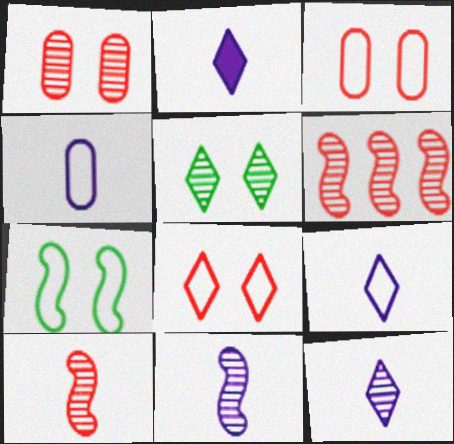[[2, 4, 11], 
[2, 9, 12]]